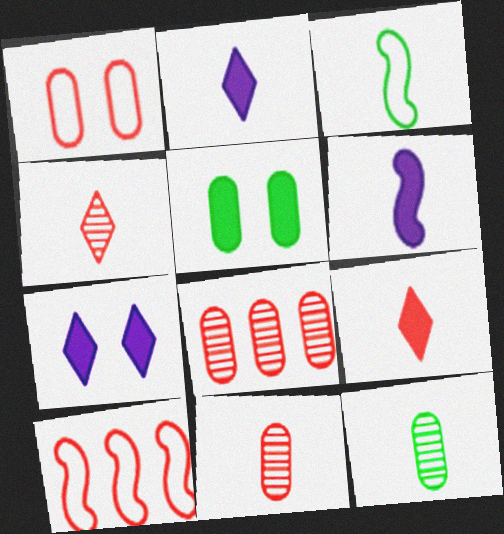[[2, 3, 11], 
[3, 7, 8], 
[7, 10, 12]]